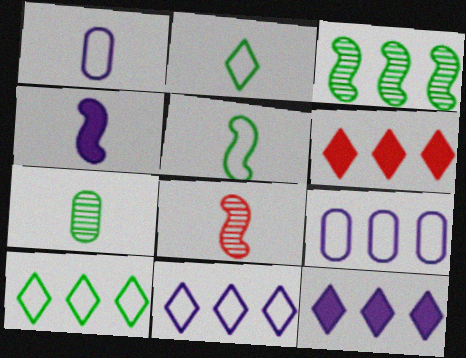[[3, 6, 9], 
[4, 5, 8]]